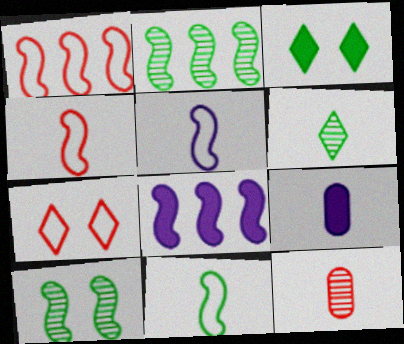[[1, 2, 8], 
[2, 7, 9], 
[4, 5, 11], 
[4, 6, 9], 
[4, 8, 10]]